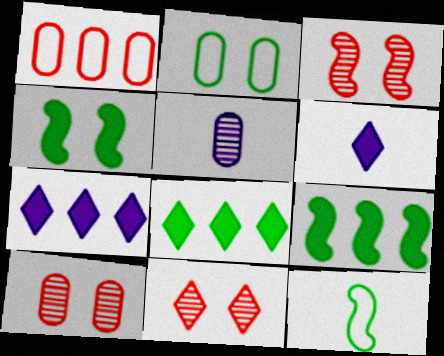[[3, 10, 11], 
[7, 10, 12]]